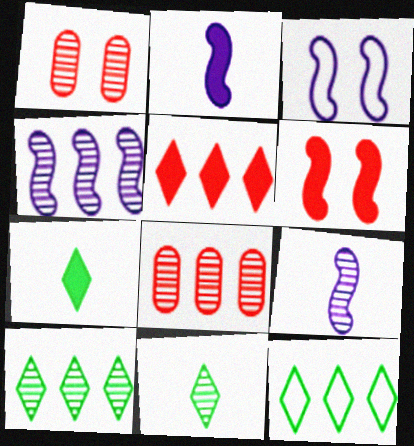[[1, 2, 12], 
[1, 4, 11], 
[1, 9, 10], 
[2, 3, 4], 
[3, 7, 8], 
[4, 8, 10]]